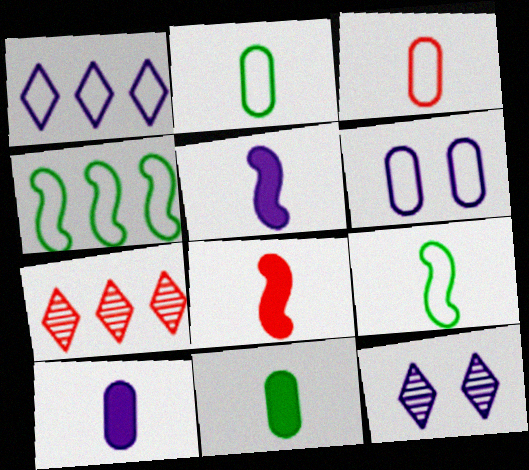[]